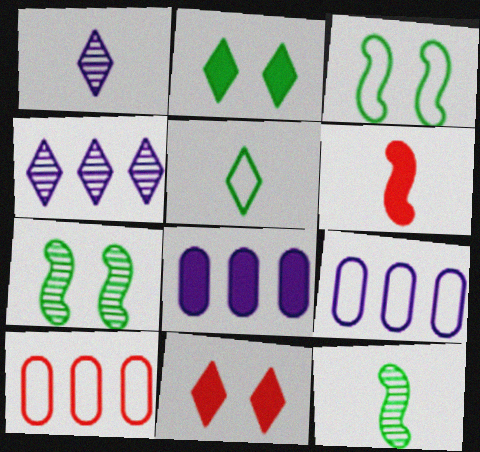[[2, 6, 8], 
[4, 5, 11], 
[9, 11, 12]]